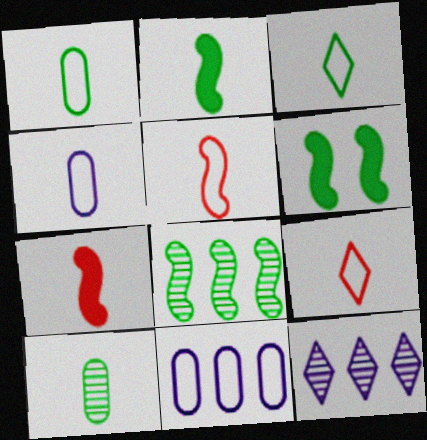[[2, 3, 10], 
[3, 4, 5]]